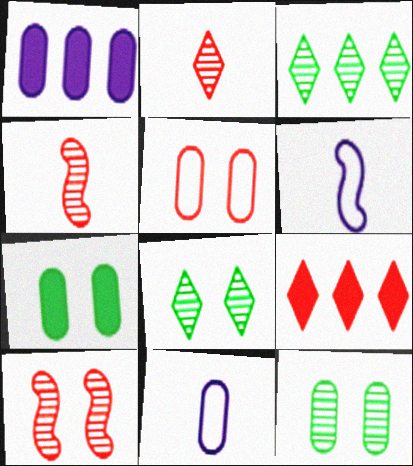[[4, 5, 9], 
[6, 9, 12]]